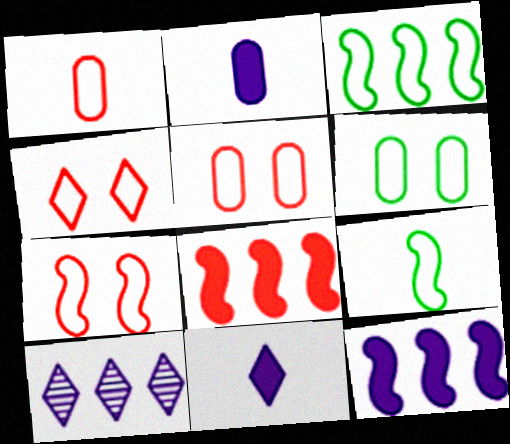[[4, 5, 7]]